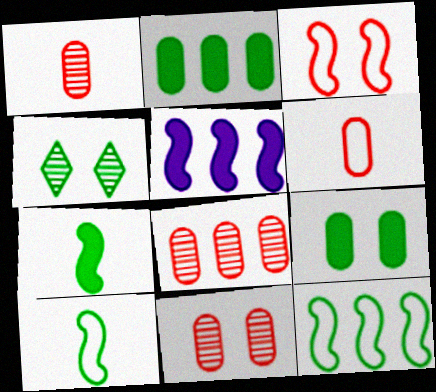[[1, 8, 11], 
[2, 4, 10], 
[4, 5, 6]]